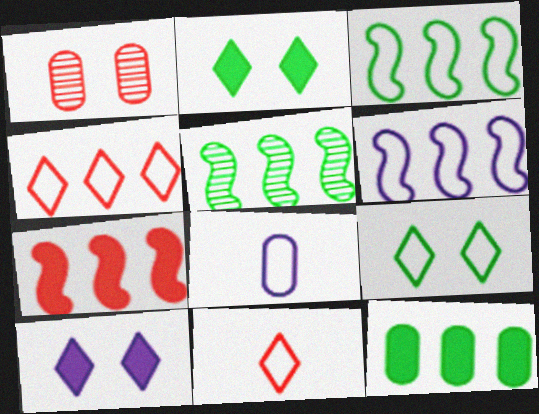[[1, 7, 11], 
[1, 8, 12], 
[5, 6, 7]]